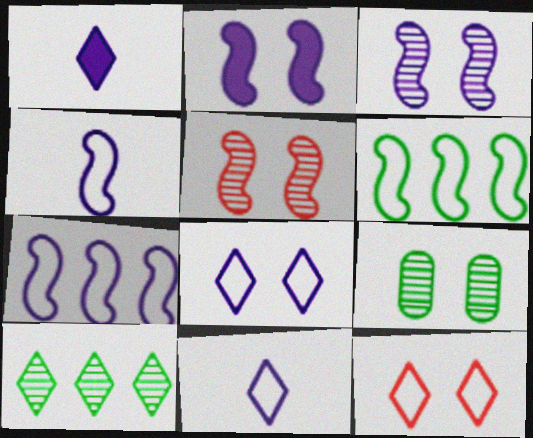[[1, 10, 12], 
[2, 9, 12]]